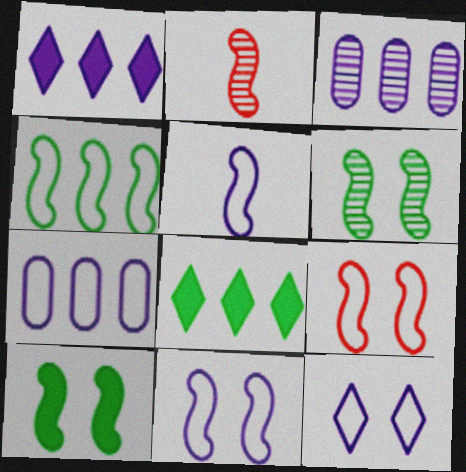[[4, 5, 9], 
[5, 7, 12]]